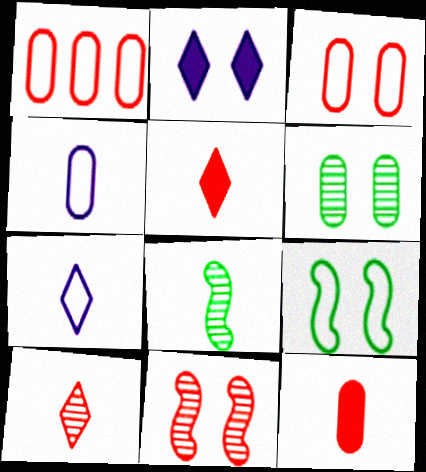[[1, 2, 8], 
[1, 5, 11], 
[1, 7, 9], 
[4, 5, 8], 
[7, 8, 12]]